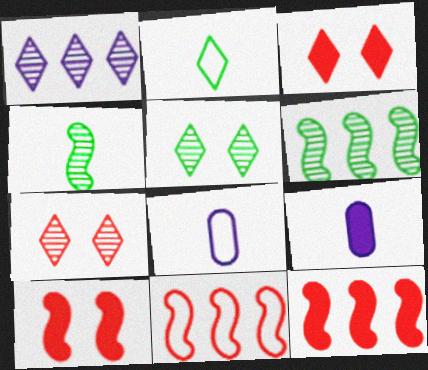[[1, 2, 3], 
[3, 6, 8], 
[5, 8, 12], 
[5, 9, 11]]